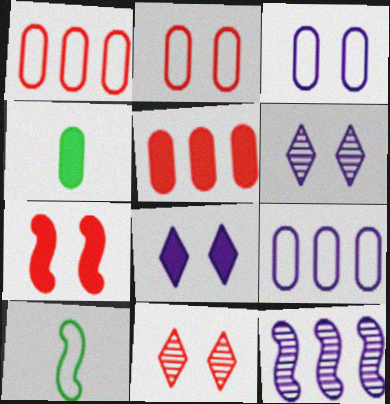[[2, 7, 11], 
[5, 6, 10], 
[7, 10, 12]]